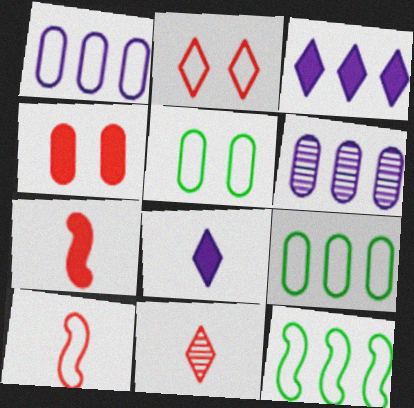[]